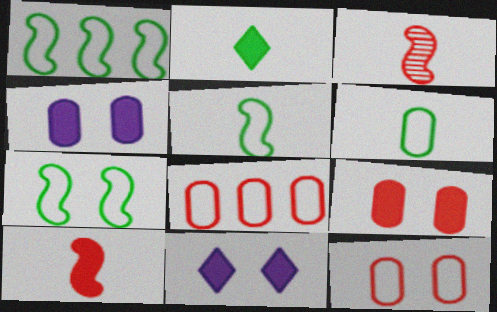[[1, 5, 7]]